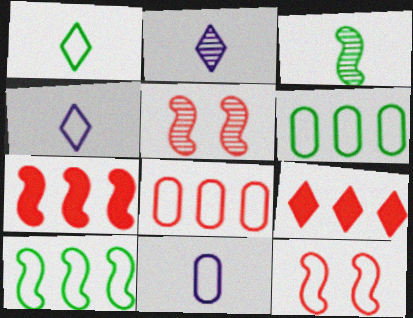[[4, 6, 12]]